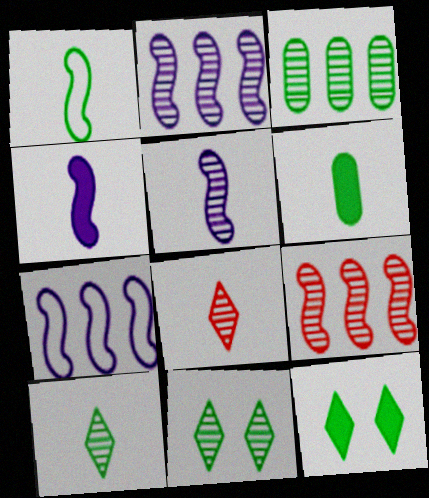[[1, 3, 12], 
[1, 6, 10]]